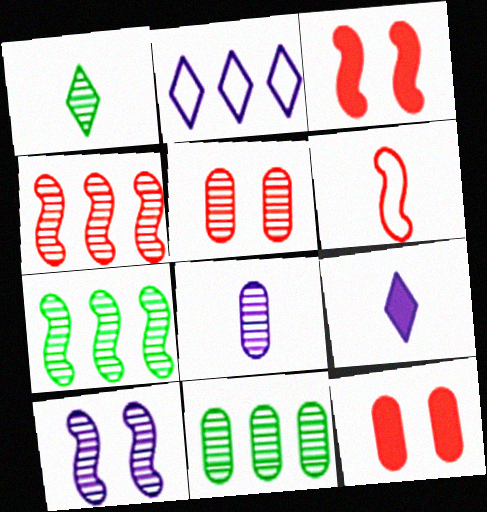[[3, 4, 6], 
[5, 8, 11]]